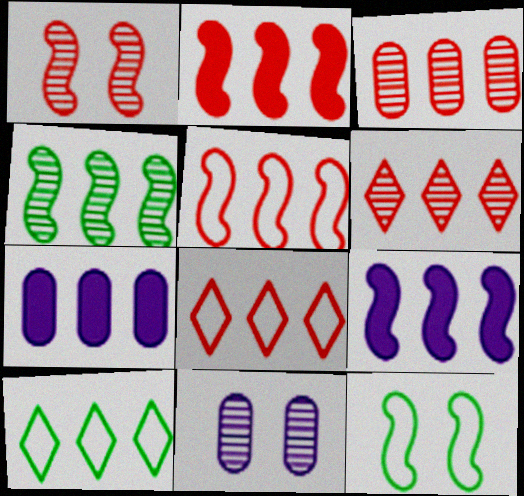[[2, 3, 8], 
[3, 9, 10], 
[4, 5, 9], 
[4, 7, 8]]